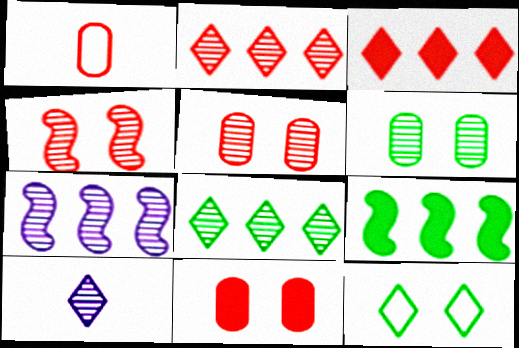[[1, 3, 4], 
[3, 10, 12]]